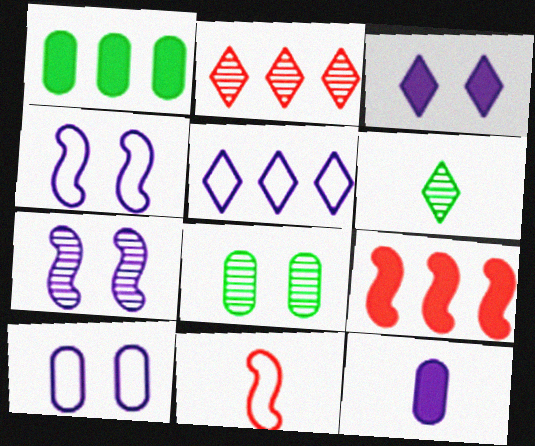[[3, 7, 10], 
[5, 7, 12], 
[6, 9, 10], 
[6, 11, 12]]